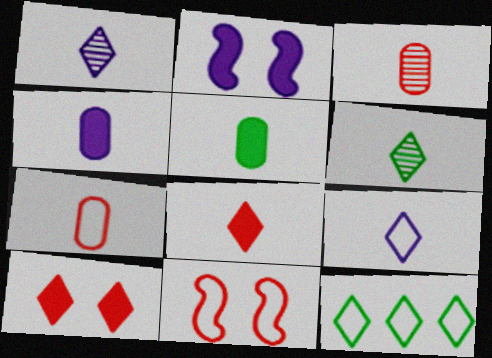[[1, 10, 12], 
[2, 3, 12], 
[6, 8, 9]]